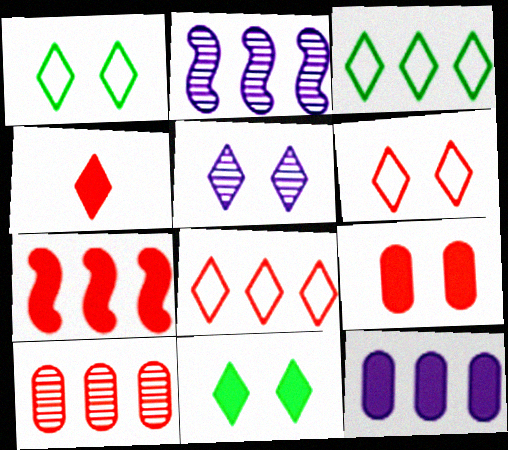[[3, 4, 5], 
[4, 7, 9], 
[5, 6, 11], 
[7, 8, 10]]